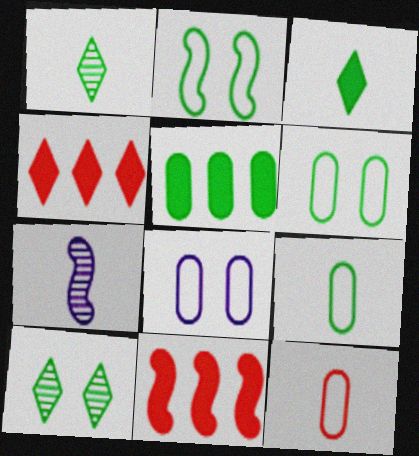[[1, 2, 5], 
[1, 8, 11], 
[2, 7, 11], 
[3, 7, 12], 
[4, 6, 7]]